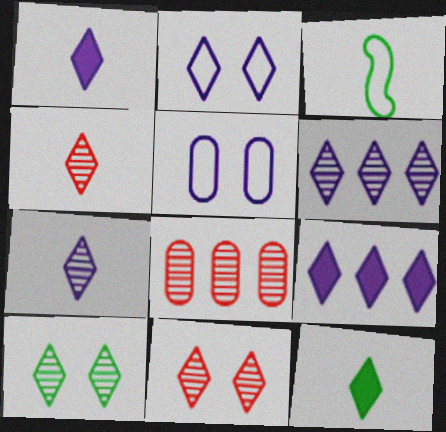[[1, 2, 6], 
[2, 7, 9], 
[4, 6, 10]]